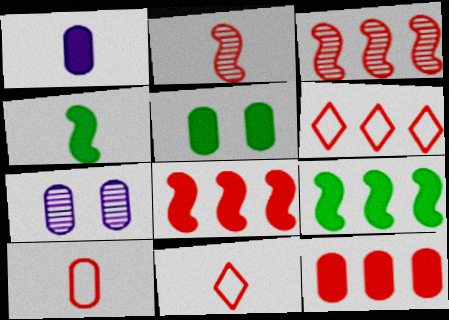[[1, 5, 12], 
[3, 6, 12], 
[4, 6, 7], 
[7, 9, 11]]